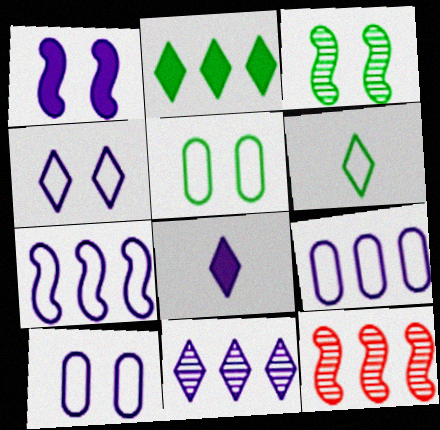[[2, 9, 12], 
[4, 8, 11], 
[5, 8, 12]]